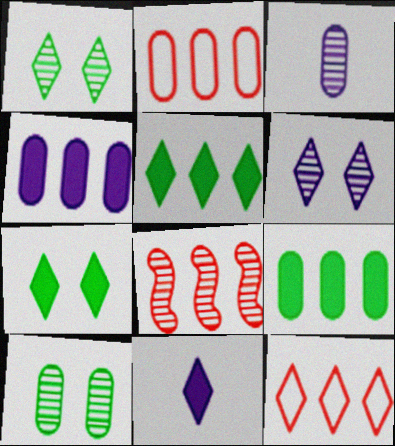[[1, 3, 8], 
[1, 11, 12]]